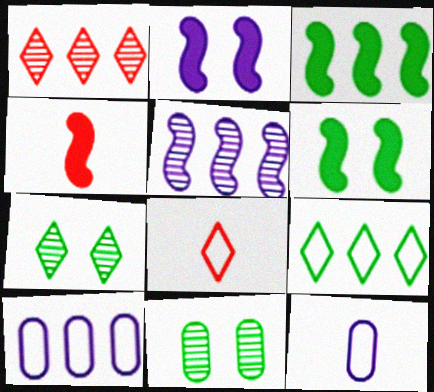[[1, 3, 10], 
[1, 6, 12], 
[2, 3, 4], 
[4, 7, 10]]